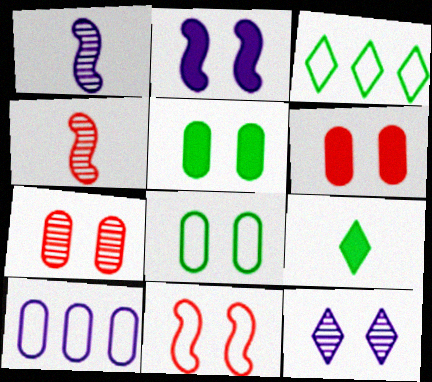[[1, 3, 6], 
[5, 11, 12]]